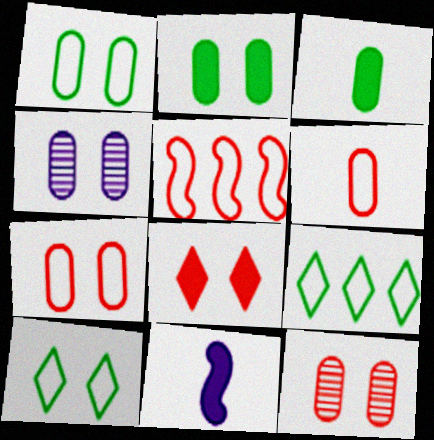[[2, 4, 7], 
[9, 11, 12]]